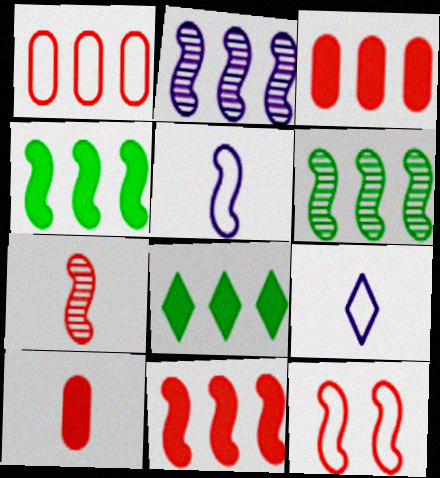[[1, 2, 8], 
[7, 11, 12]]